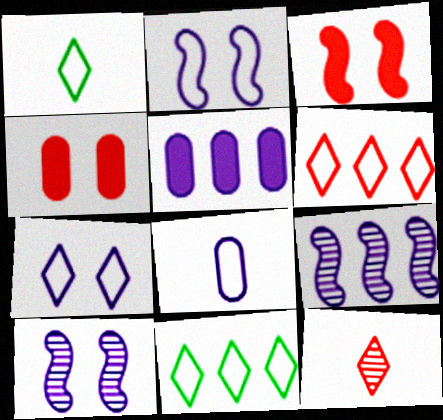[[1, 4, 9], 
[1, 6, 7]]